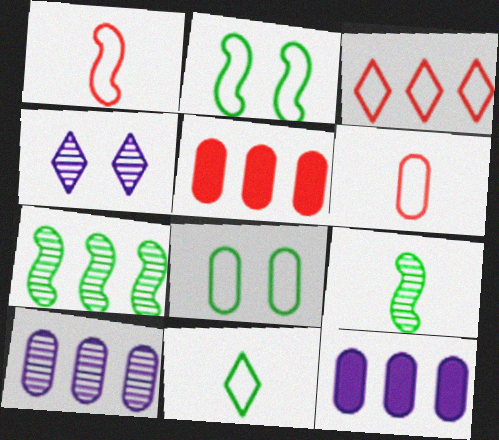[[3, 7, 12]]